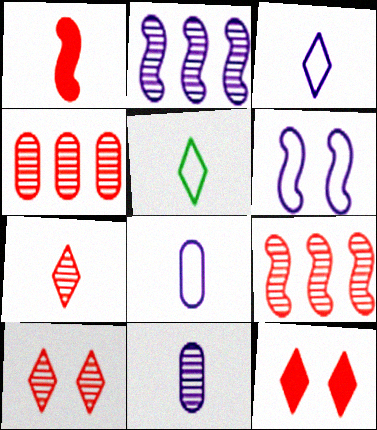[[1, 5, 11]]